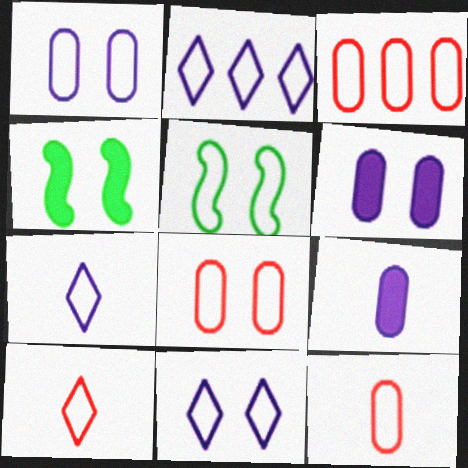[[2, 5, 12], 
[2, 7, 11], 
[3, 5, 7], 
[3, 8, 12], 
[5, 8, 11]]